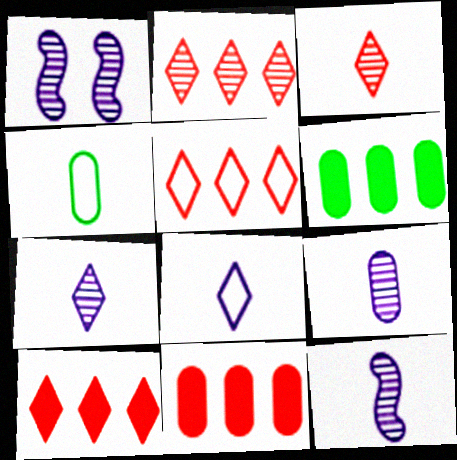[[1, 4, 10], 
[2, 5, 10], 
[7, 9, 12]]